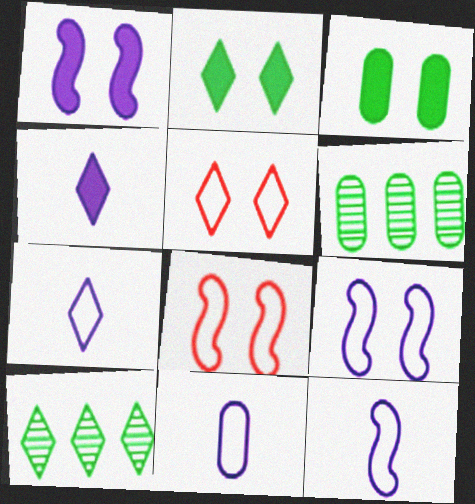[[4, 5, 10], 
[4, 6, 8], 
[7, 11, 12]]